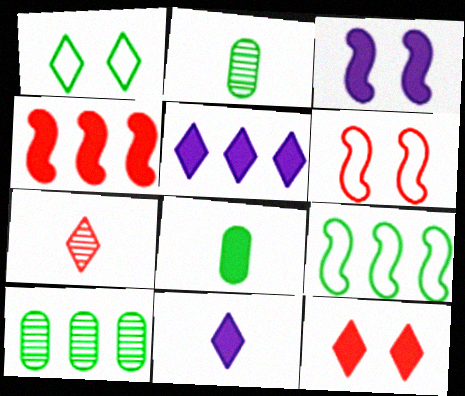[[1, 5, 7], 
[2, 5, 6], 
[6, 10, 11]]